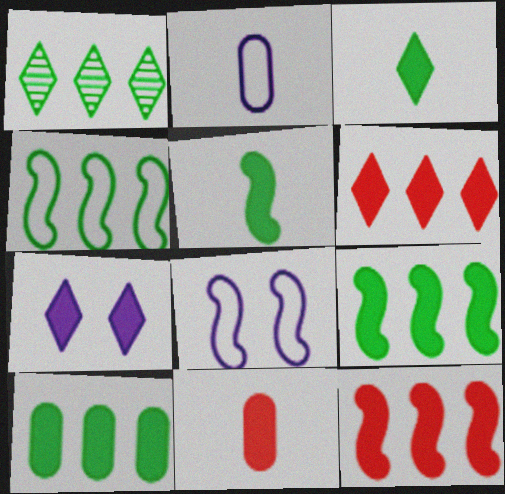[[1, 4, 10], 
[1, 8, 11], 
[3, 6, 7], 
[7, 9, 11]]